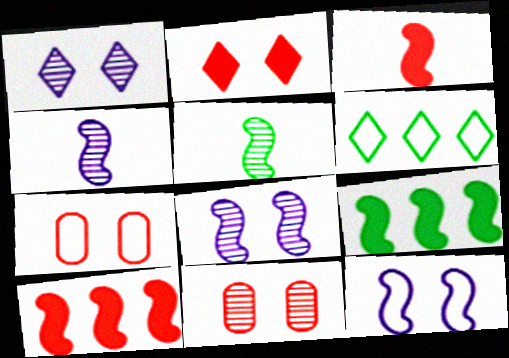[[5, 10, 12]]